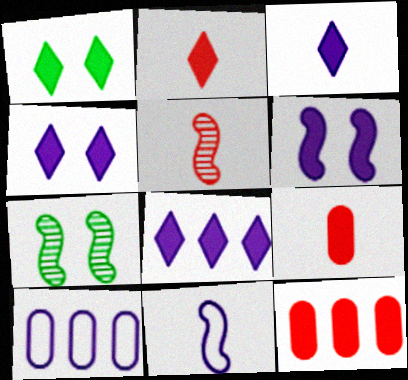[[1, 2, 8], 
[1, 5, 10], 
[2, 7, 10], 
[3, 4, 8]]